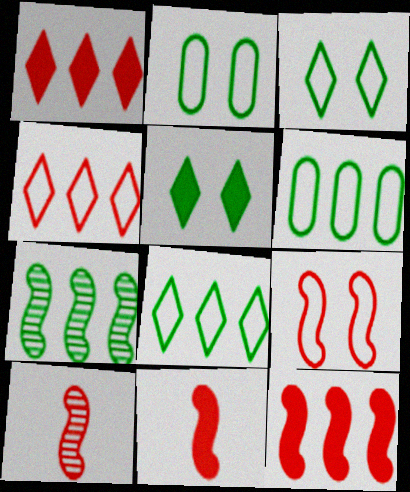[[9, 10, 12]]